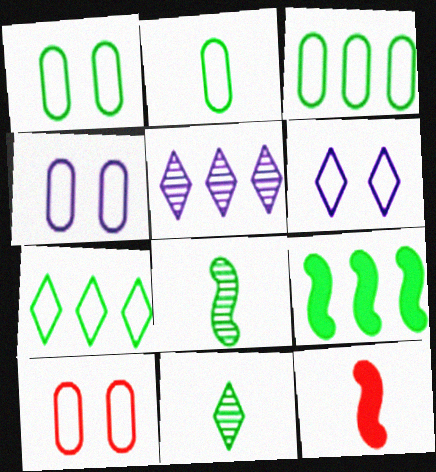[[1, 2, 3], 
[1, 4, 10], 
[1, 5, 12], 
[1, 9, 11]]